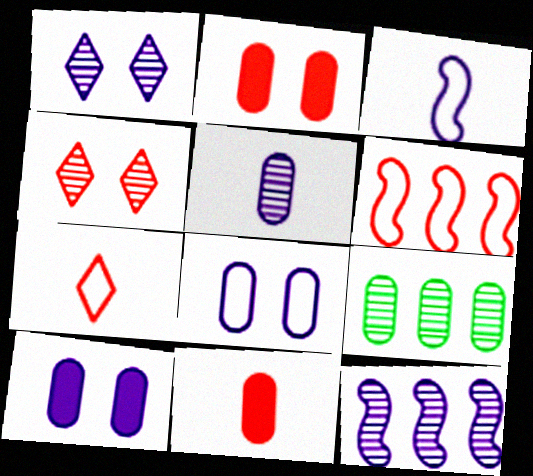[[1, 5, 12], 
[4, 6, 11], 
[8, 9, 11]]